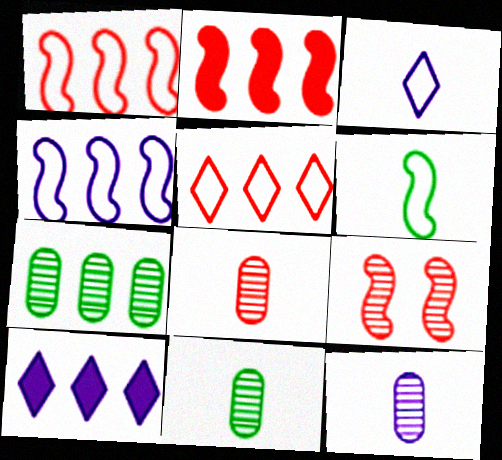[[1, 7, 10], 
[8, 11, 12]]